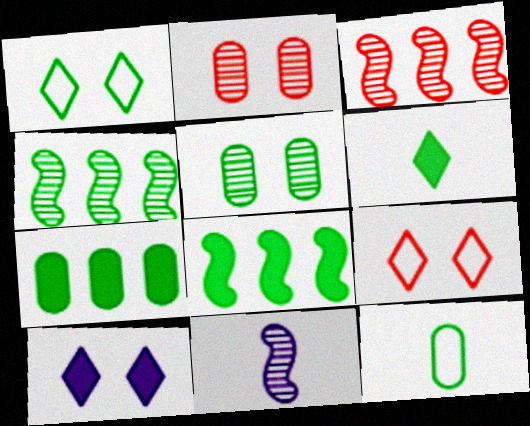[[3, 10, 12], 
[5, 7, 12], 
[7, 9, 11]]